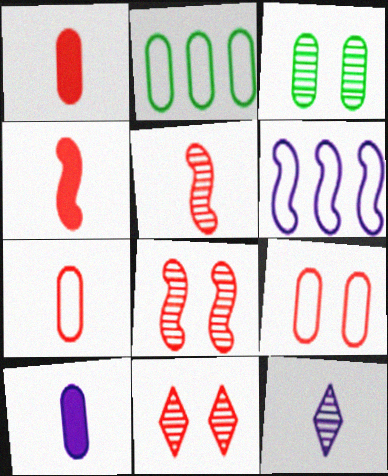[]